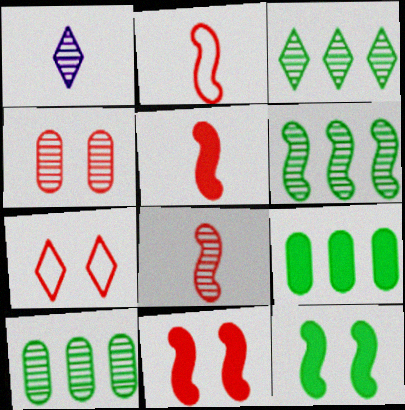[[1, 4, 6], 
[2, 5, 8], 
[3, 6, 10], 
[4, 7, 11]]